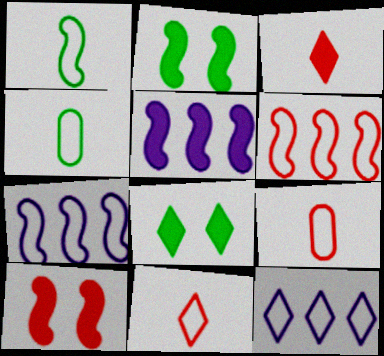[]